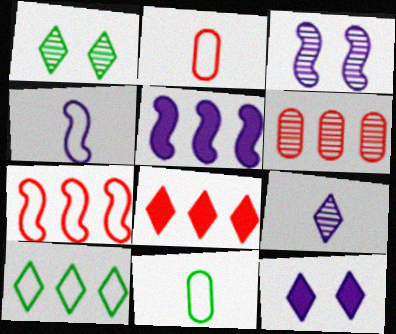[[1, 2, 5], 
[3, 4, 5], 
[3, 8, 11], 
[5, 6, 10], 
[6, 7, 8]]